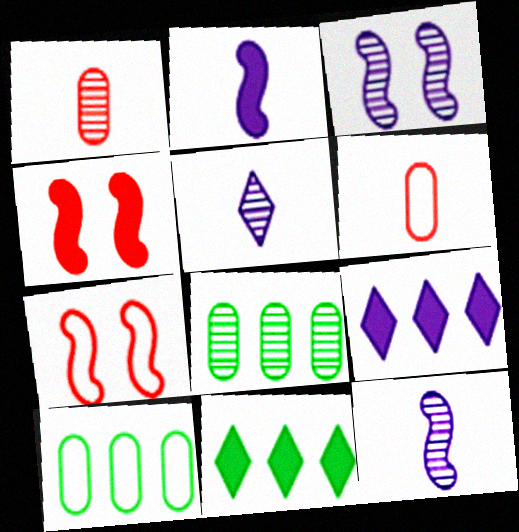[[3, 6, 11], 
[4, 5, 10]]